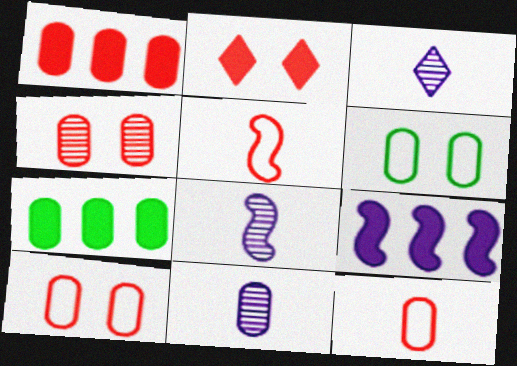[[1, 4, 12], 
[1, 6, 11], 
[3, 8, 11], 
[7, 10, 11]]